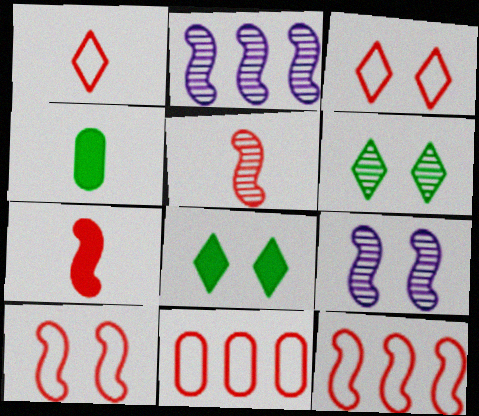[[1, 10, 11], 
[2, 3, 4]]